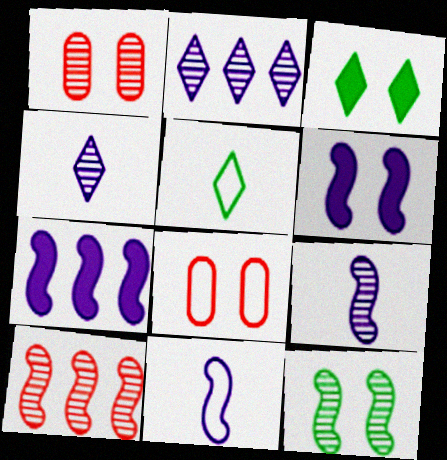[[1, 5, 7], 
[9, 10, 12]]